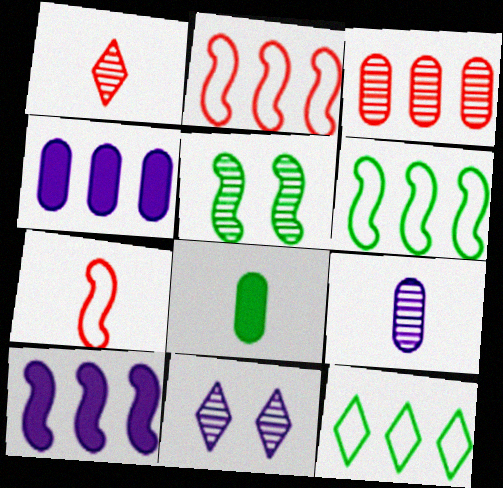[[2, 8, 11], 
[3, 10, 12], 
[5, 7, 10], 
[5, 8, 12]]